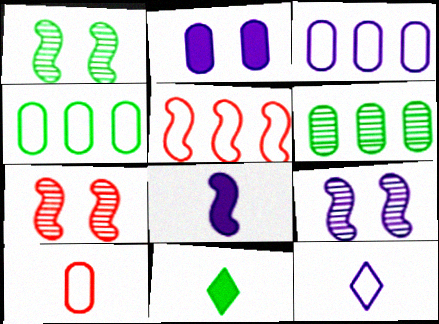[[1, 4, 11], 
[1, 5, 8], 
[1, 7, 9], 
[2, 6, 10], 
[3, 7, 11]]